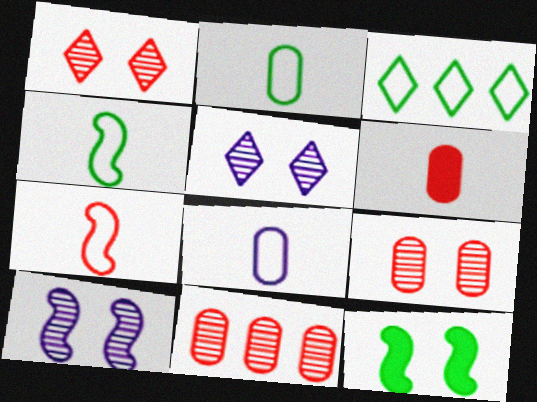[[3, 6, 10]]